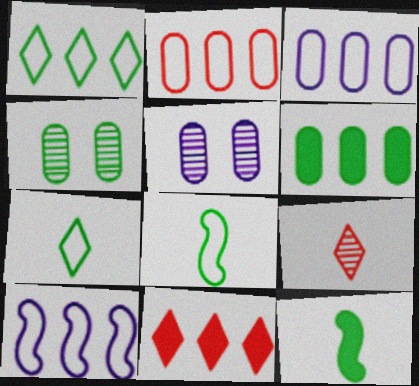[[1, 2, 10], 
[1, 4, 12], 
[5, 8, 11]]